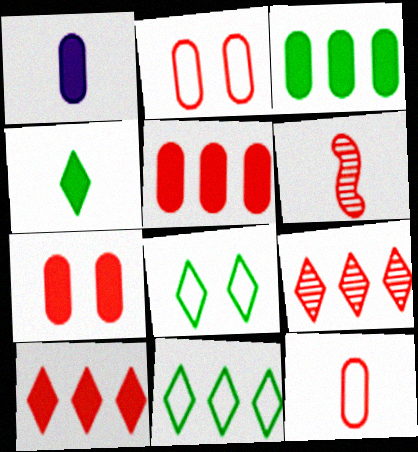[[1, 3, 7], 
[2, 6, 10]]